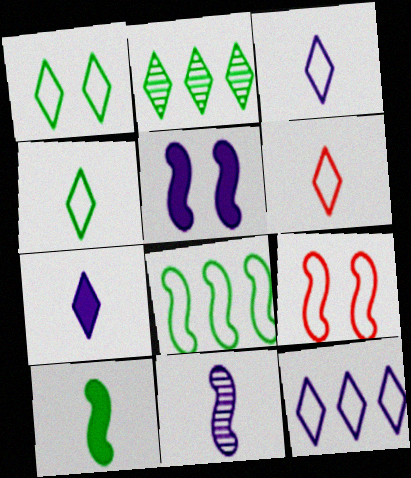[[1, 6, 12], 
[3, 4, 6]]